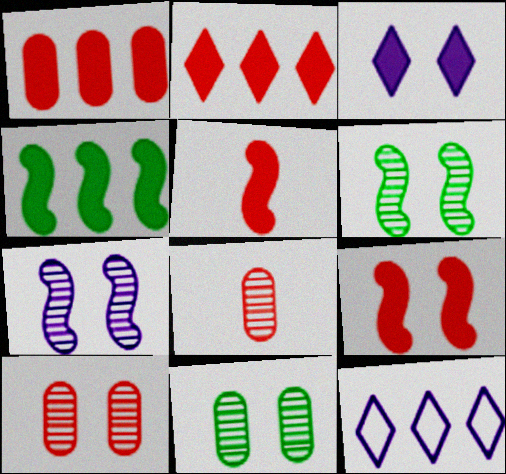[[5, 11, 12]]